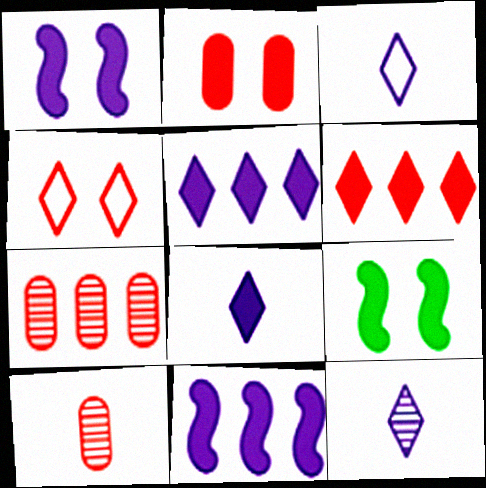[[3, 7, 9], 
[3, 8, 12]]